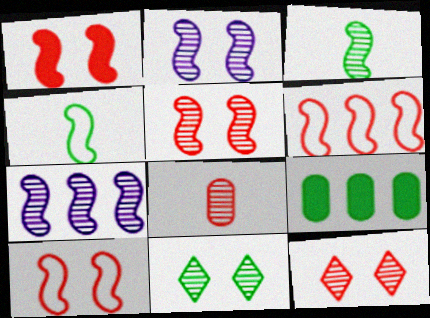[[1, 4, 7], 
[1, 5, 10], 
[3, 5, 7], 
[4, 9, 11], 
[7, 8, 11]]